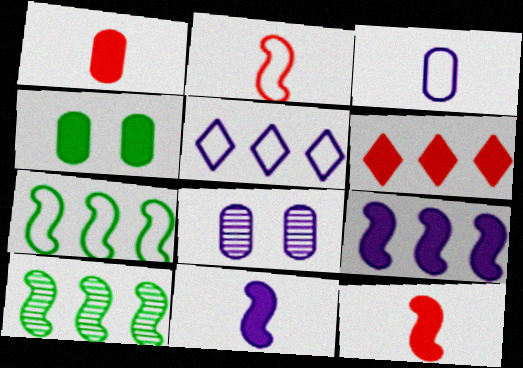[[4, 6, 11], 
[5, 8, 11]]